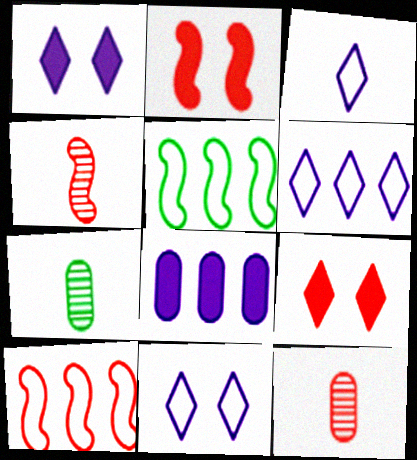[[1, 5, 12], 
[1, 7, 10], 
[2, 4, 10], 
[2, 6, 7], 
[3, 6, 11], 
[9, 10, 12]]